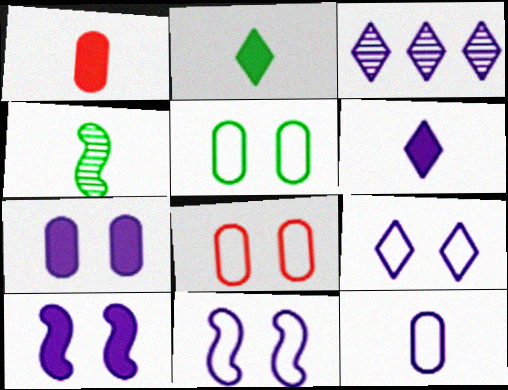[[3, 6, 9], 
[3, 10, 12]]